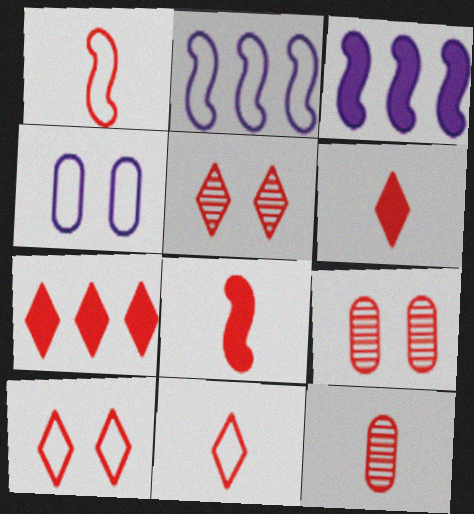[[1, 6, 12], 
[1, 7, 9], 
[5, 7, 11], 
[8, 11, 12]]